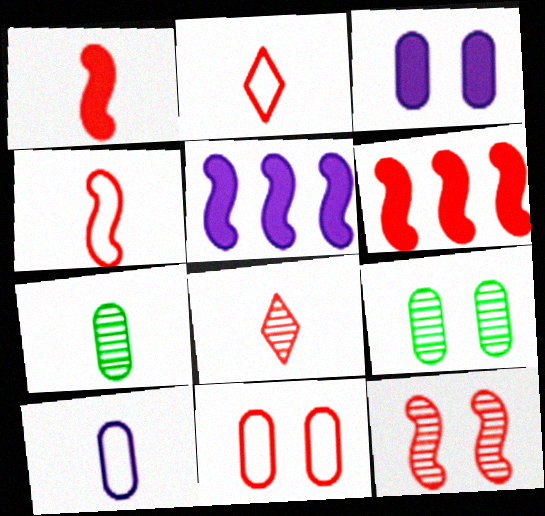[[2, 5, 9], 
[3, 9, 11], 
[4, 6, 12], 
[6, 8, 11]]